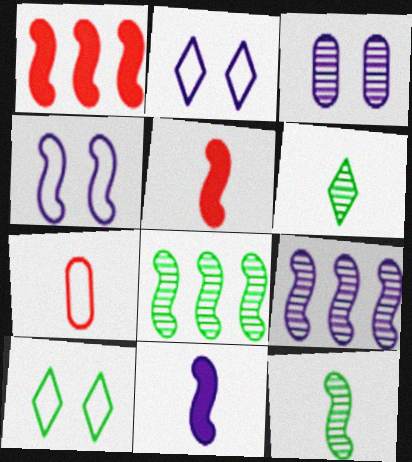[[1, 4, 12], 
[4, 5, 8], 
[4, 9, 11], 
[6, 7, 11]]